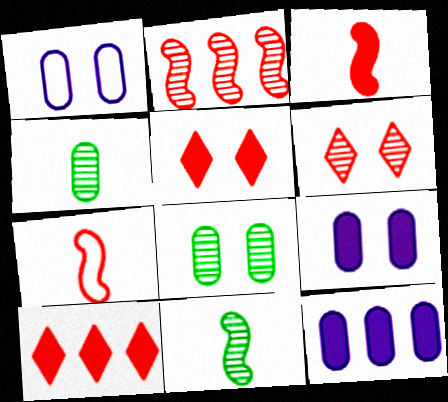[[1, 10, 11]]